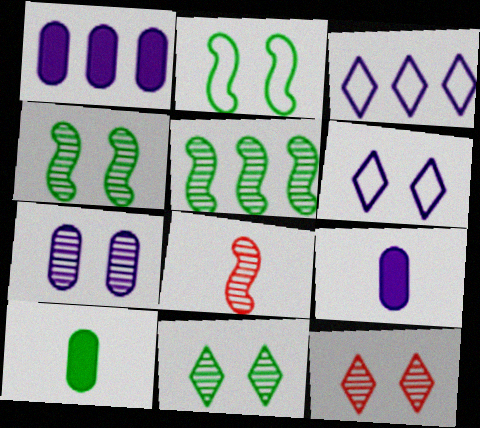[[4, 7, 12]]